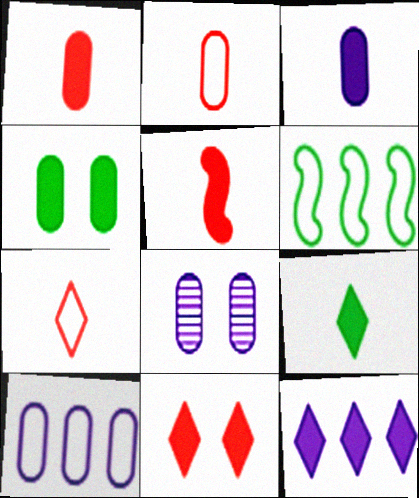[[3, 5, 9], 
[3, 8, 10], 
[4, 5, 12], 
[9, 11, 12]]